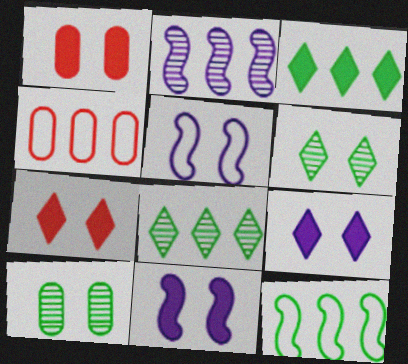[[1, 5, 6], 
[2, 3, 4], 
[5, 7, 10]]